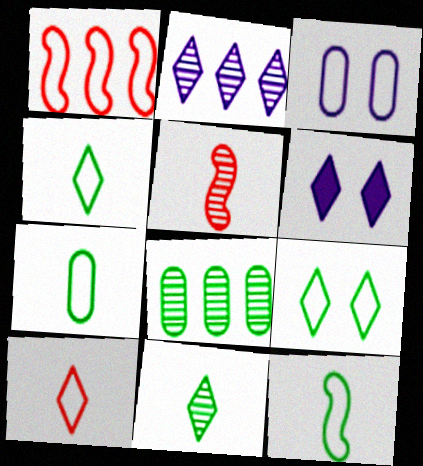[[1, 3, 4], 
[4, 7, 12]]